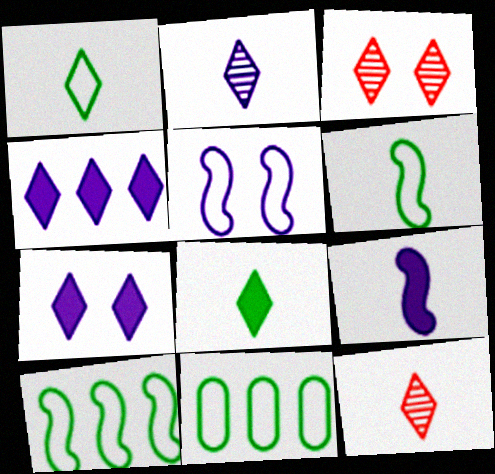[[1, 3, 4], 
[3, 9, 11]]